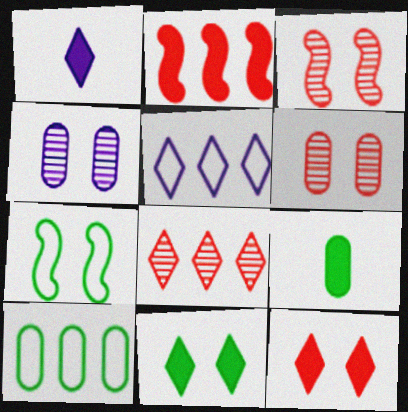[[1, 3, 10], 
[3, 5, 9], 
[4, 7, 12]]